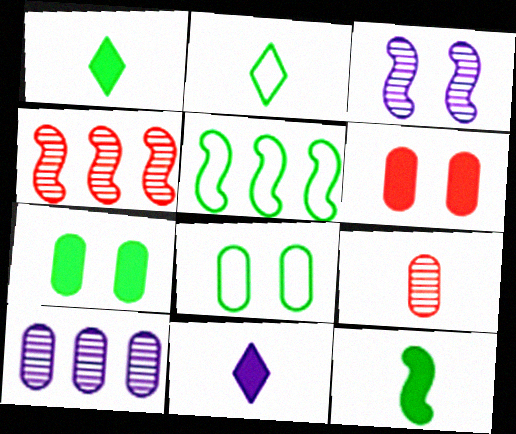[[2, 5, 8], 
[4, 8, 11]]